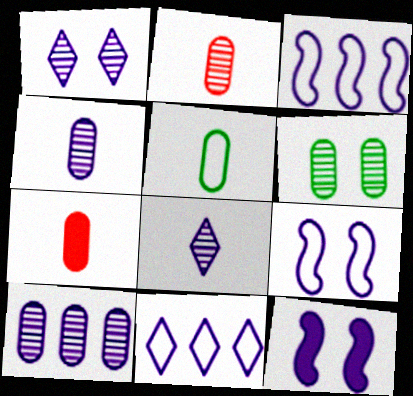[[2, 6, 10], 
[4, 5, 7], 
[4, 11, 12]]